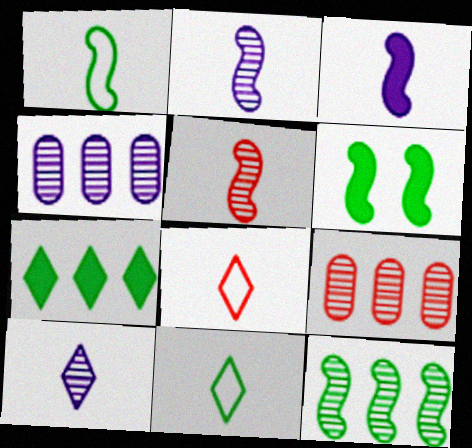[[1, 3, 5], 
[1, 6, 12], 
[4, 6, 8]]